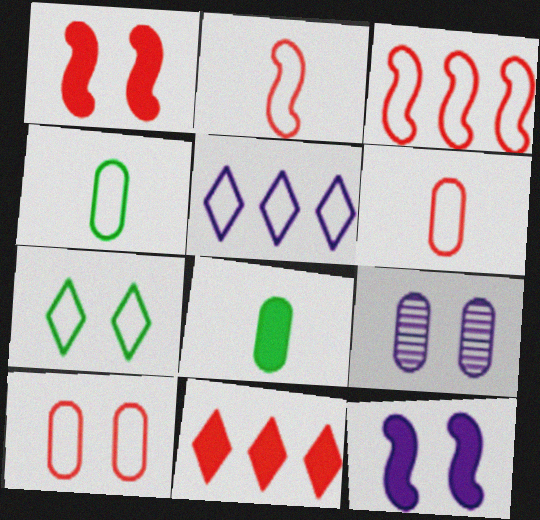[[1, 7, 9], 
[8, 11, 12]]